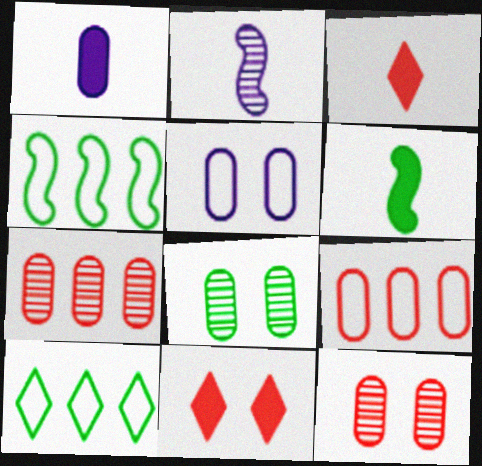[[1, 3, 6], 
[1, 8, 9], 
[6, 8, 10]]